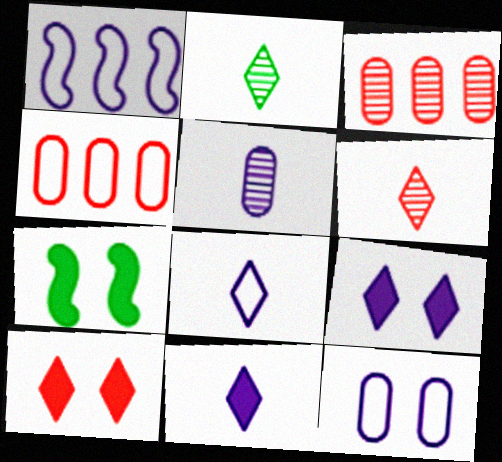[[1, 5, 9], 
[1, 8, 12], 
[3, 7, 8]]